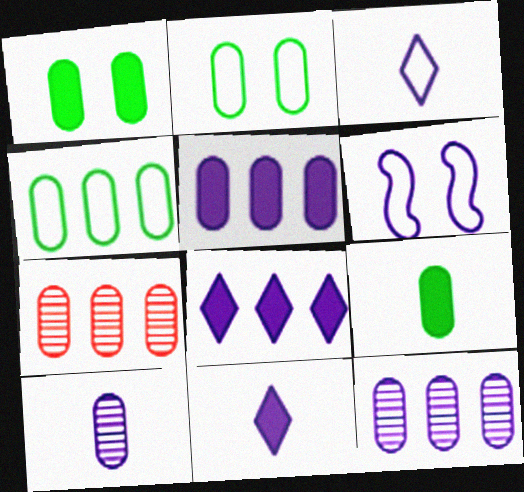[[4, 5, 7], 
[6, 8, 10], 
[6, 11, 12]]